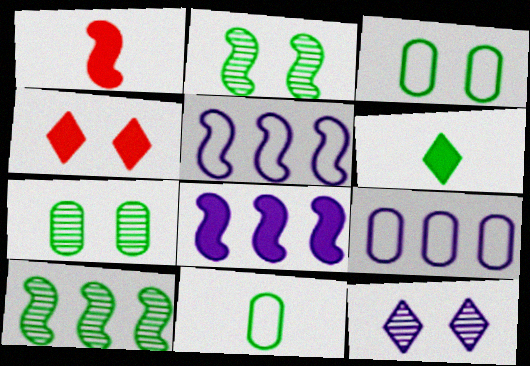[[1, 2, 5], 
[3, 6, 10]]